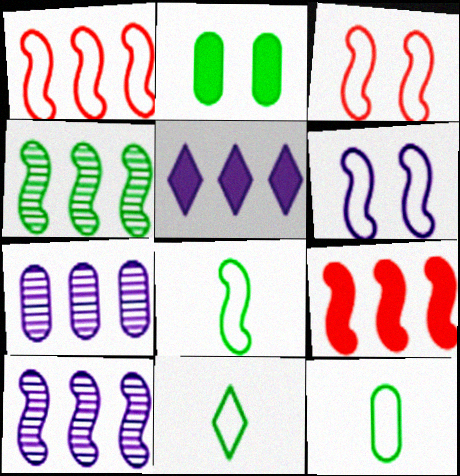[[1, 6, 8], 
[2, 4, 11], 
[8, 11, 12]]